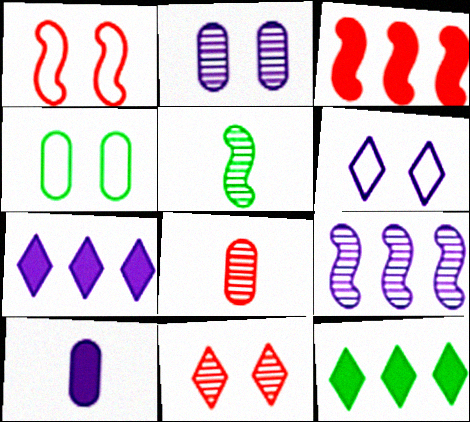[[1, 4, 6], 
[4, 5, 12], 
[6, 9, 10]]